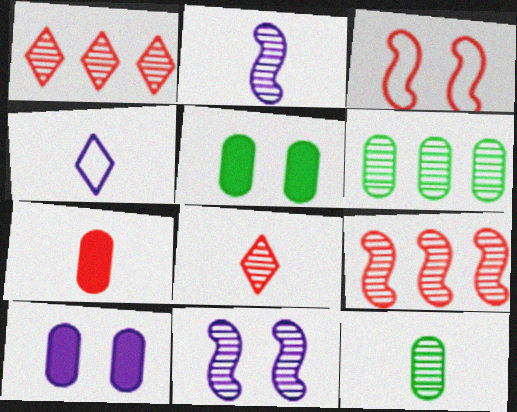[[1, 3, 7], 
[1, 11, 12], 
[2, 8, 12], 
[4, 5, 9], 
[6, 8, 11]]